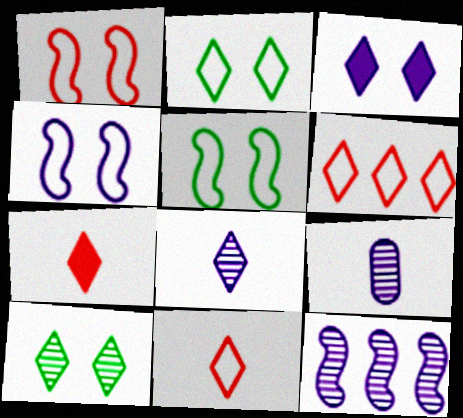[[1, 4, 5]]